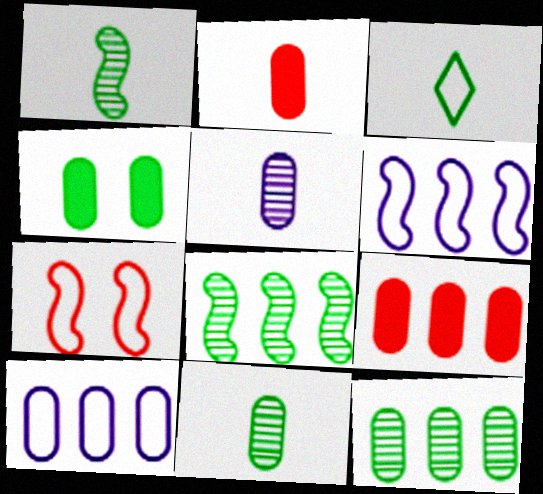[[3, 4, 8], 
[3, 7, 10], 
[9, 10, 12]]